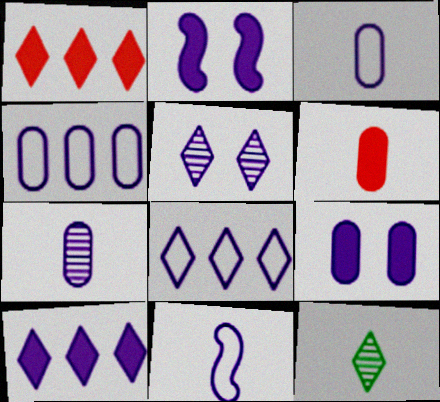[[2, 7, 8], 
[4, 7, 9], 
[6, 11, 12]]